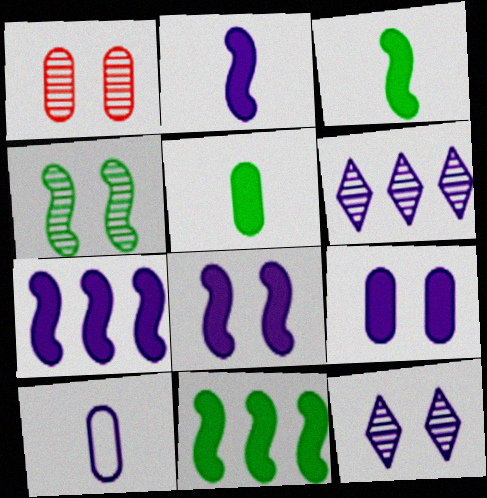[[1, 4, 12], 
[2, 7, 8], 
[6, 8, 10], 
[7, 10, 12]]